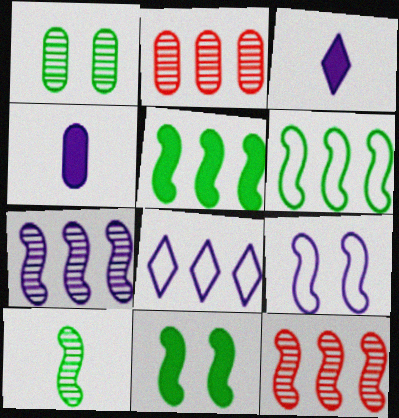[[2, 5, 8], 
[6, 10, 11]]